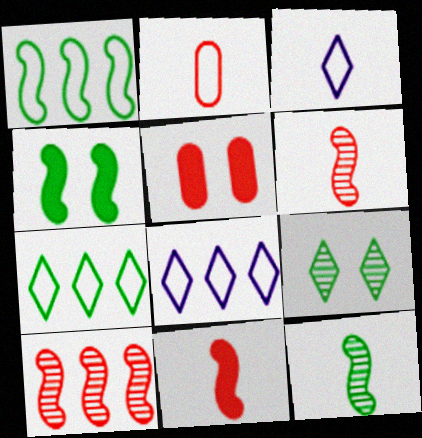[[1, 4, 12], 
[5, 8, 12]]